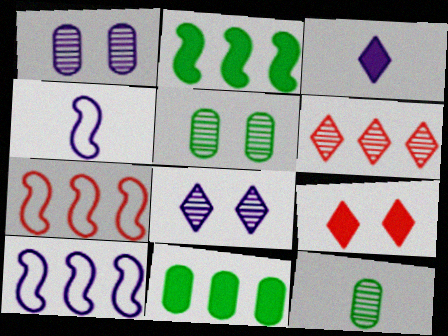[[1, 3, 10], 
[3, 5, 7], 
[6, 10, 11], 
[9, 10, 12]]